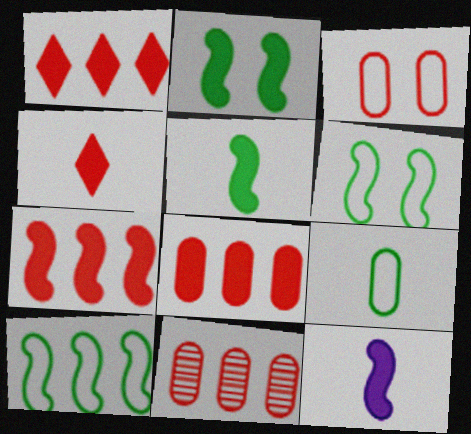[[1, 7, 8], 
[2, 7, 12]]